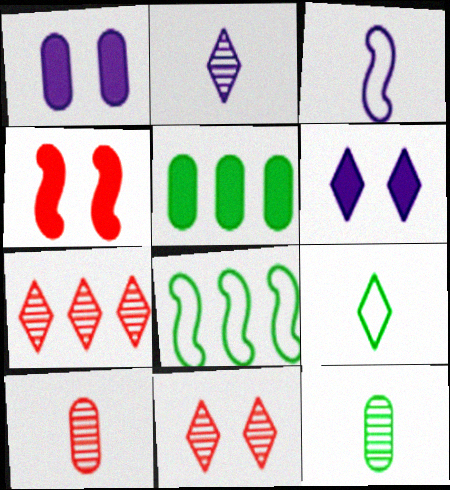[[3, 5, 11], 
[6, 7, 9], 
[6, 8, 10]]